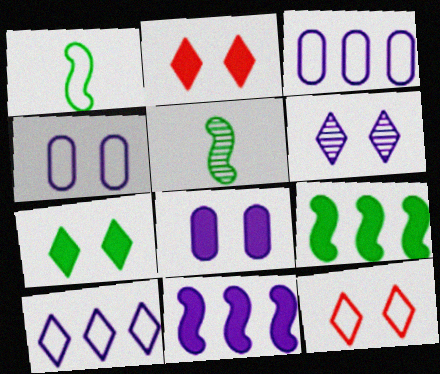[[1, 3, 12], 
[2, 3, 5], 
[6, 7, 12]]